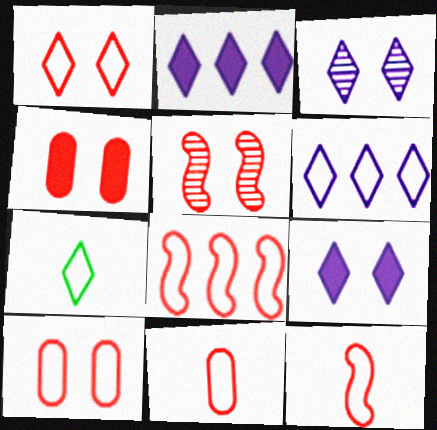[[1, 4, 5], 
[1, 6, 7], 
[1, 8, 11]]